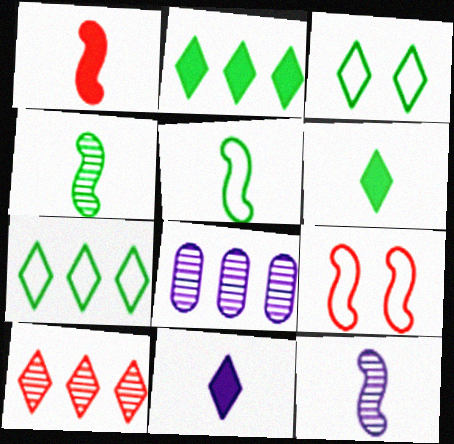[[1, 3, 8], 
[1, 5, 12], 
[3, 10, 11], 
[6, 8, 9]]